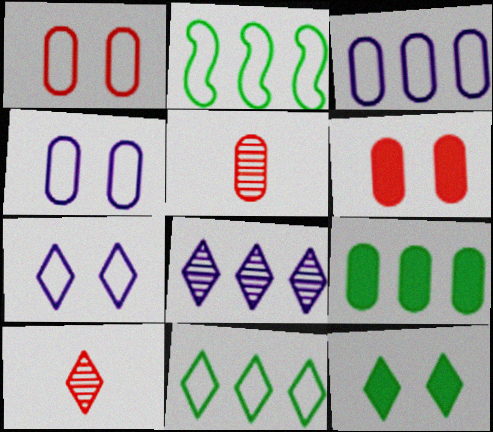[[4, 5, 9]]